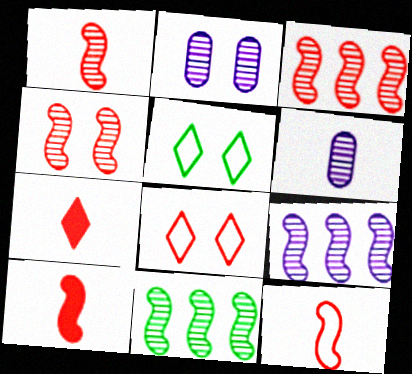[[1, 3, 4], 
[1, 10, 12], 
[3, 9, 11]]